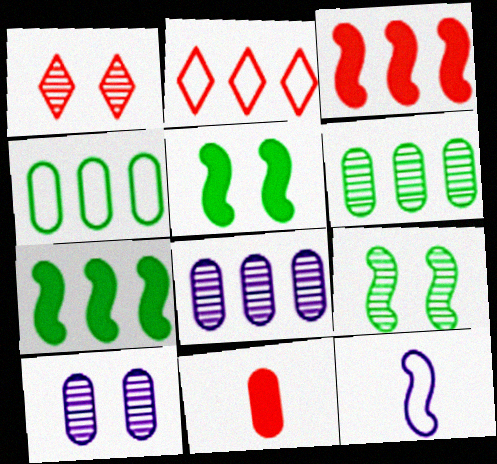[[1, 9, 10], 
[2, 7, 8], 
[3, 9, 12], 
[4, 10, 11]]